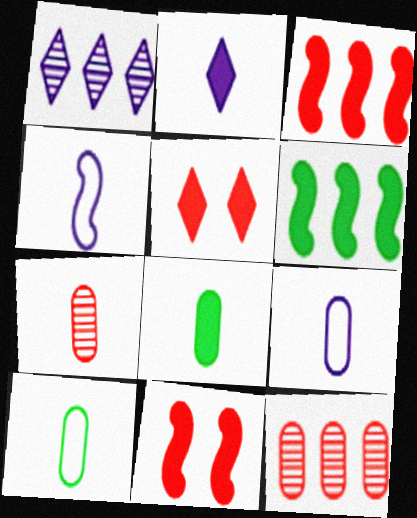[[1, 10, 11], 
[7, 8, 9]]